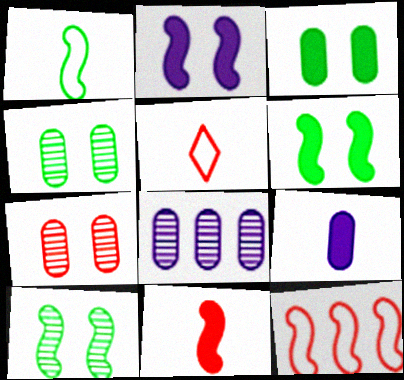[[5, 6, 8]]